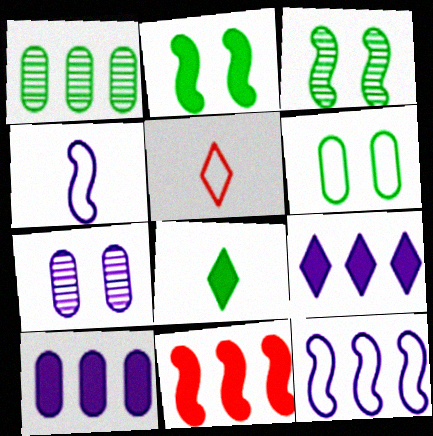[[3, 4, 11], 
[3, 5, 10], 
[4, 7, 9], 
[5, 6, 12]]